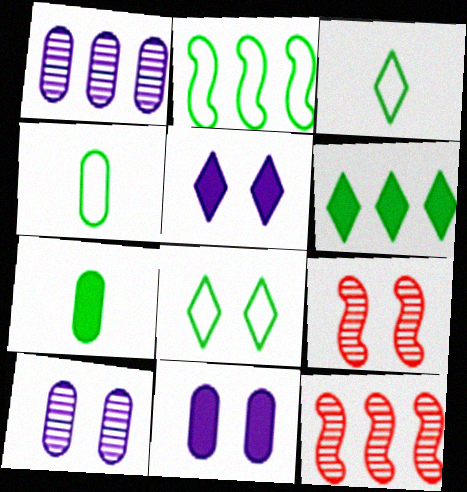[[2, 4, 8], 
[3, 11, 12], 
[4, 5, 12], 
[8, 9, 11]]